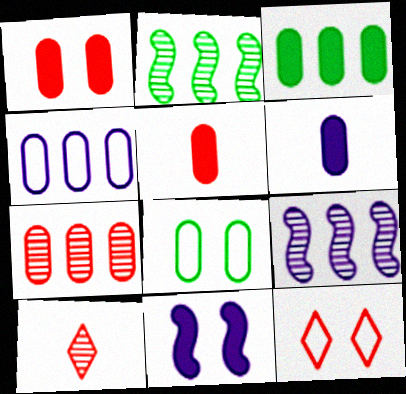[[1, 3, 6], 
[2, 6, 12], 
[3, 4, 7], 
[6, 7, 8]]